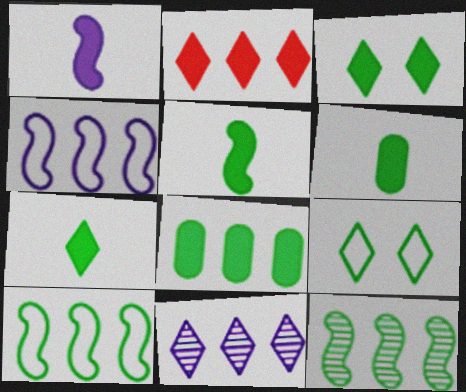[[3, 5, 8], 
[5, 6, 7], 
[6, 9, 12]]